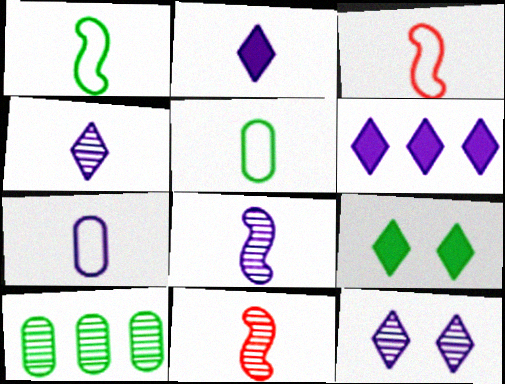[[1, 9, 10], 
[2, 5, 11], 
[2, 7, 8], 
[10, 11, 12]]